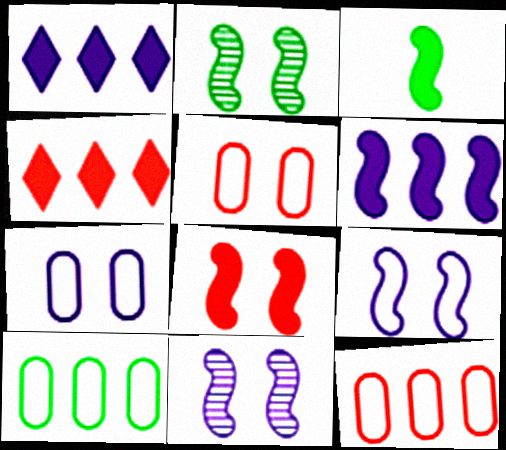[[2, 8, 9], 
[3, 6, 8]]